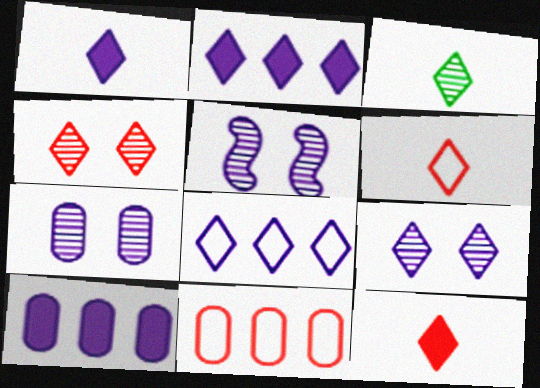[[1, 3, 6], 
[1, 8, 9], 
[5, 7, 9]]